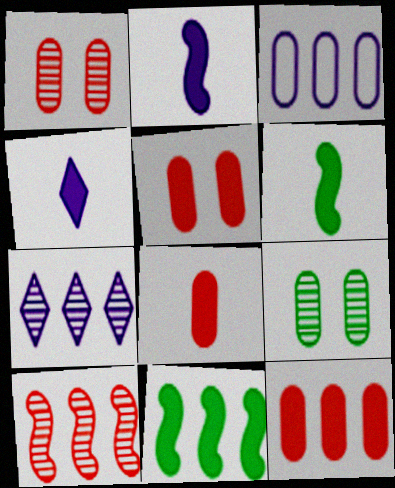[[3, 8, 9], 
[4, 5, 11], 
[4, 6, 8], 
[5, 8, 12]]